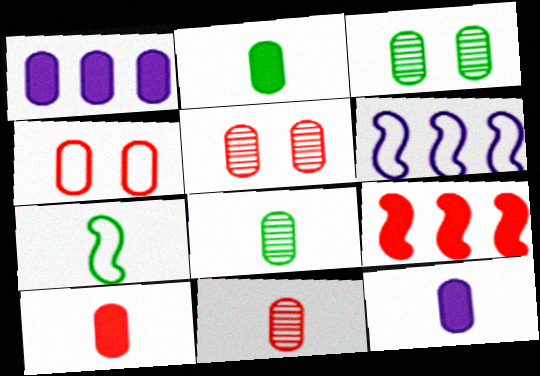[[1, 4, 8], 
[2, 10, 12]]